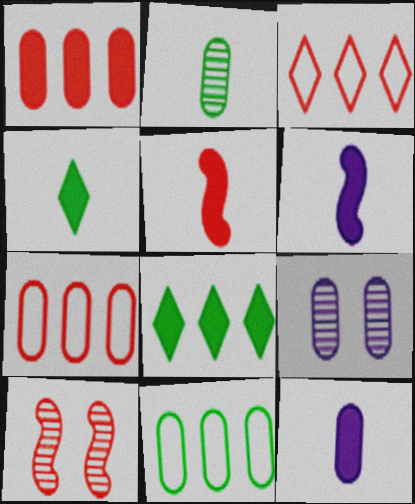[[4, 5, 12]]